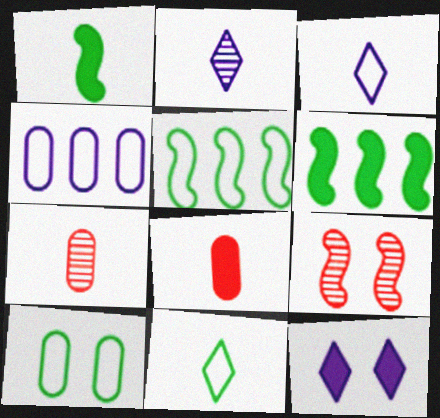[[1, 3, 7], 
[5, 7, 12], 
[5, 10, 11], 
[6, 8, 12], 
[9, 10, 12]]